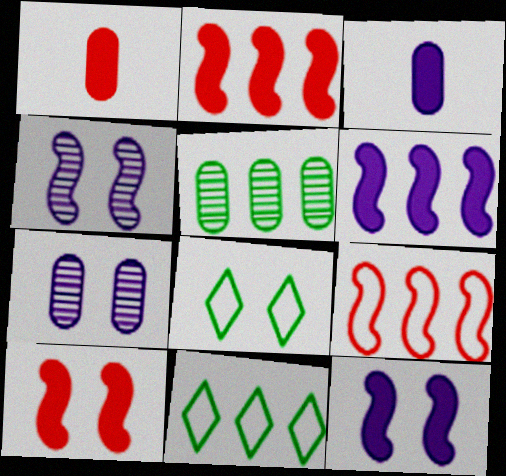[[1, 4, 11], 
[7, 8, 10]]